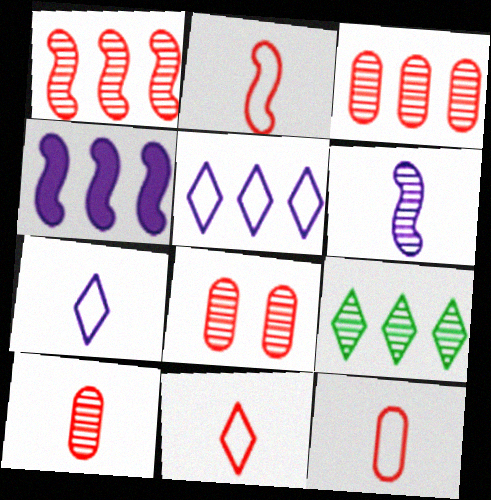[[2, 11, 12], 
[3, 8, 10], 
[6, 8, 9]]